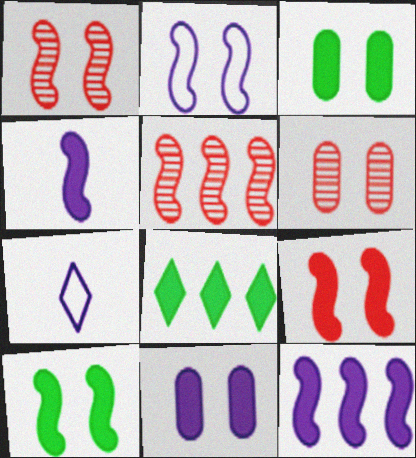[[1, 2, 10], 
[3, 5, 7]]